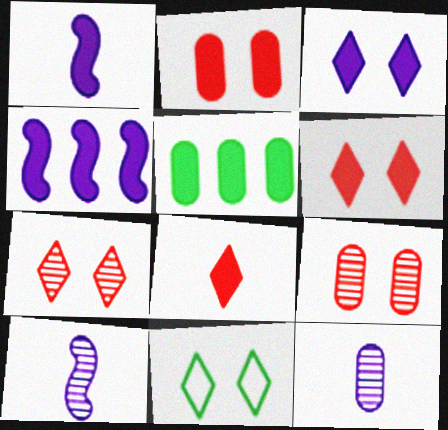[[1, 5, 6], 
[3, 7, 11]]